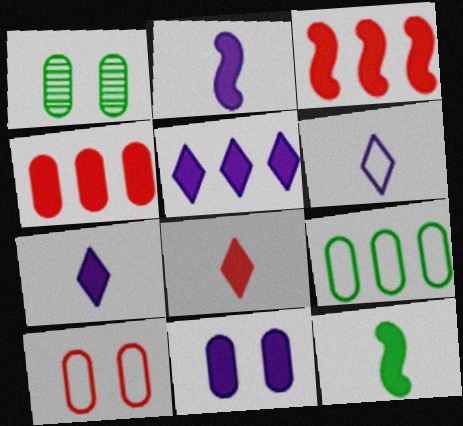[[1, 3, 6], 
[1, 10, 11], 
[2, 5, 11]]